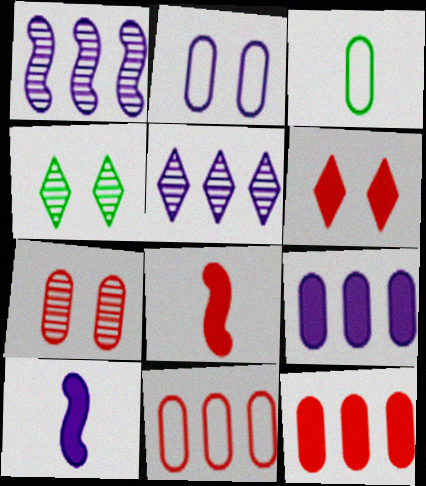[[1, 3, 6], 
[2, 3, 11], 
[2, 5, 10], 
[3, 7, 9], 
[4, 10, 11], 
[6, 8, 12]]